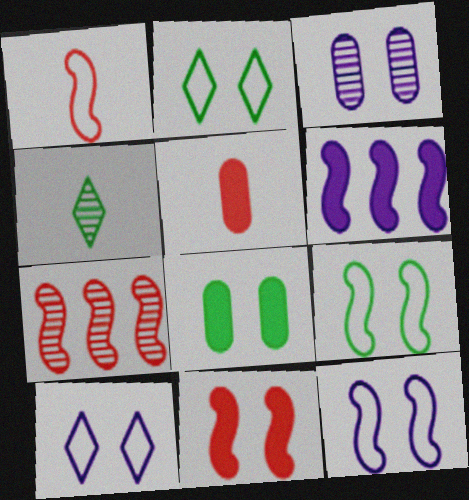[[1, 7, 11], 
[2, 3, 11], 
[3, 4, 7]]